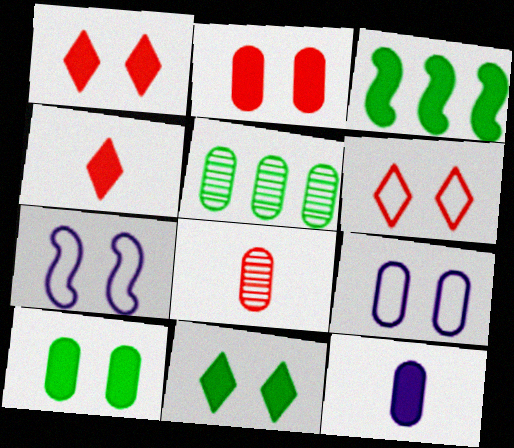[[1, 3, 12], 
[4, 5, 7]]